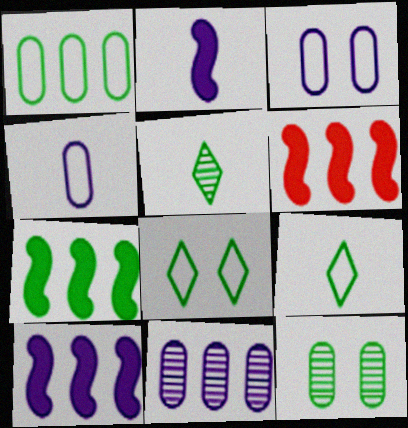[[3, 5, 6], 
[6, 7, 10], 
[7, 9, 12]]